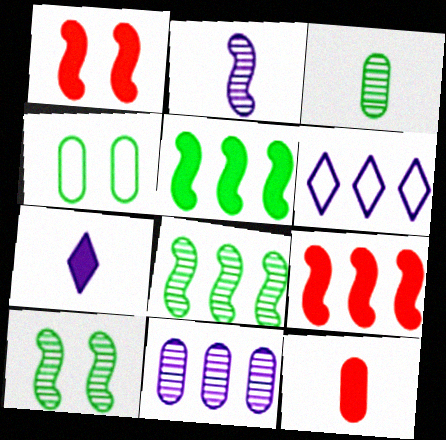[[1, 3, 6], 
[4, 11, 12], 
[6, 10, 12]]